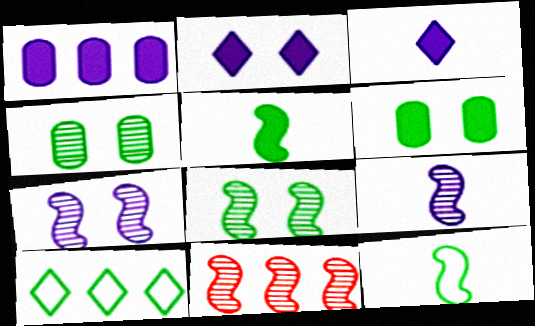[[1, 10, 11], 
[4, 5, 10], 
[8, 9, 11]]